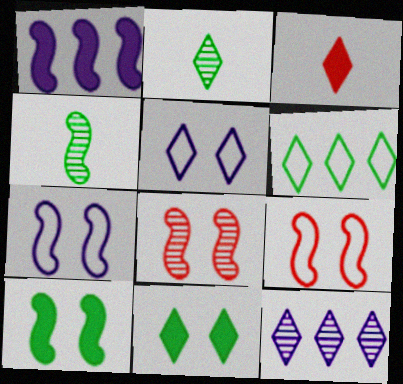[[1, 4, 9], 
[2, 6, 11], 
[7, 8, 10]]